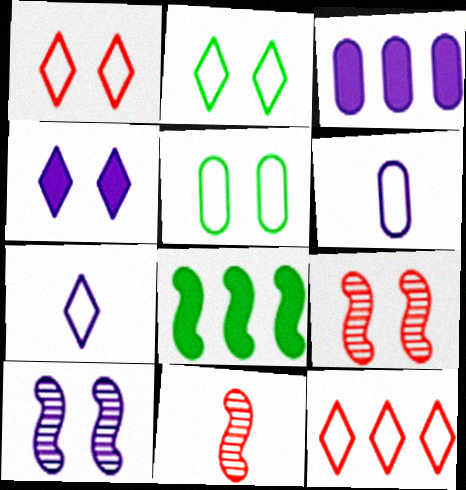[[2, 3, 11], 
[2, 7, 12], 
[3, 7, 10], 
[4, 5, 9]]